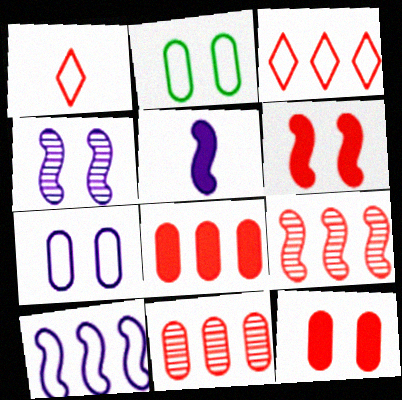[[1, 2, 10], 
[1, 6, 11], 
[1, 9, 12], 
[3, 8, 9], 
[4, 5, 10]]